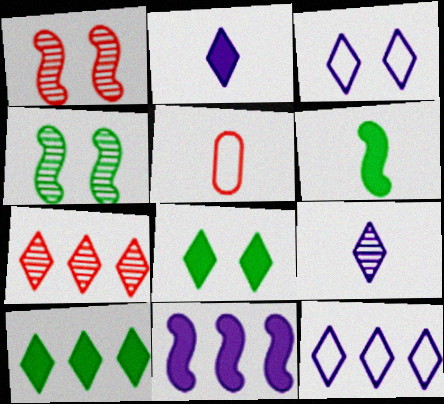[[5, 6, 9], 
[7, 10, 12]]